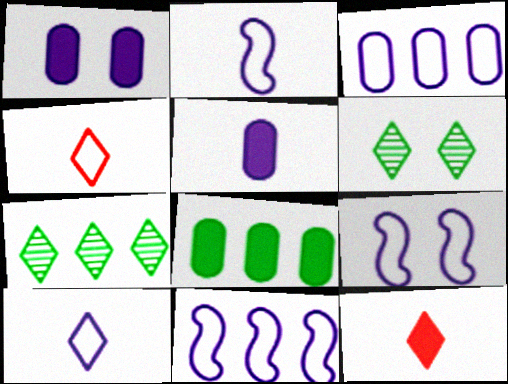[[2, 9, 11], 
[3, 9, 10]]